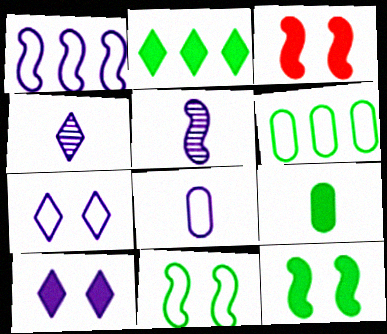[[1, 7, 8], 
[2, 9, 12], 
[3, 4, 6]]